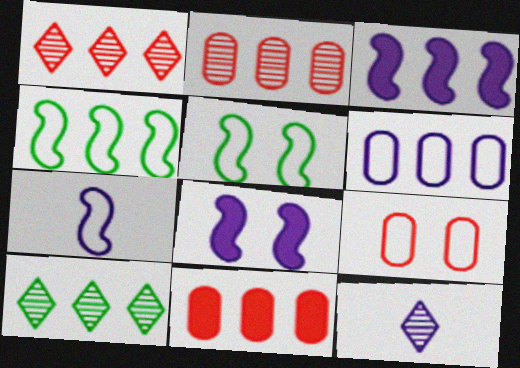[[5, 11, 12], 
[6, 8, 12]]